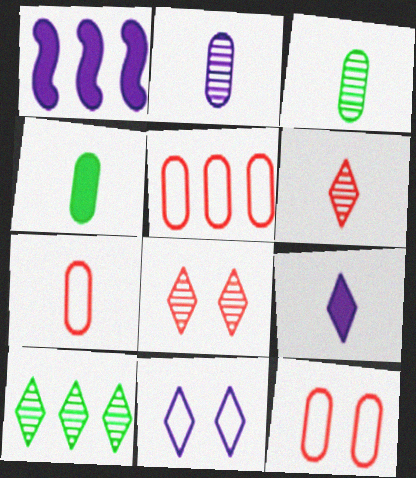[[1, 2, 11], 
[1, 5, 10], 
[2, 4, 7], 
[5, 7, 12]]